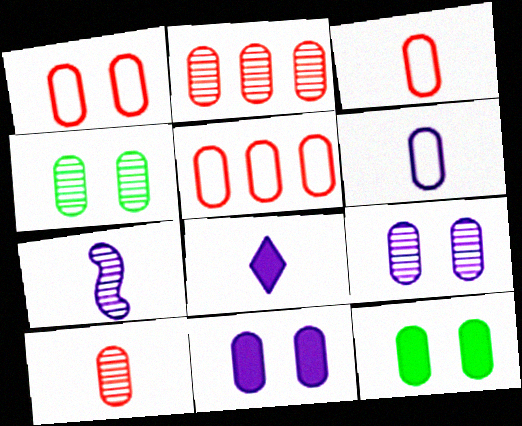[[1, 3, 5], 
[1, 4, 11], 
[1, 9, 12], 
[2, 6, 12], 
[6, 7, 8]]